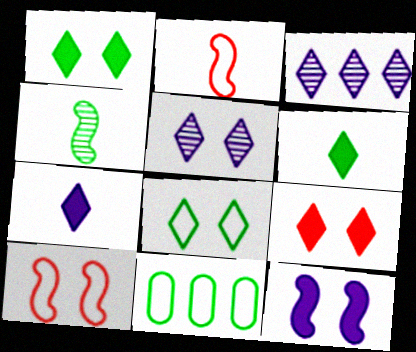[[1, 4, 11], 
[5, 8, 9]]